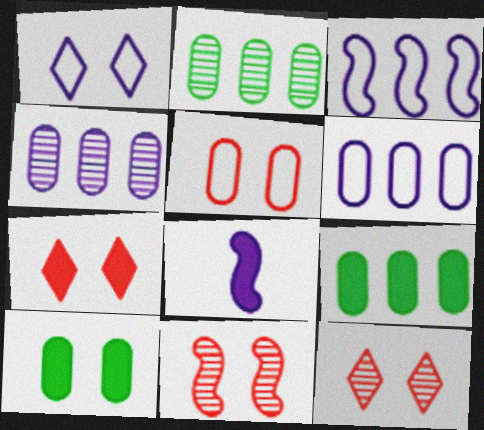[[1, 4, 8], 
[1, 10, 11], 
[5, 7, 11], 
[7, 8, 9]]